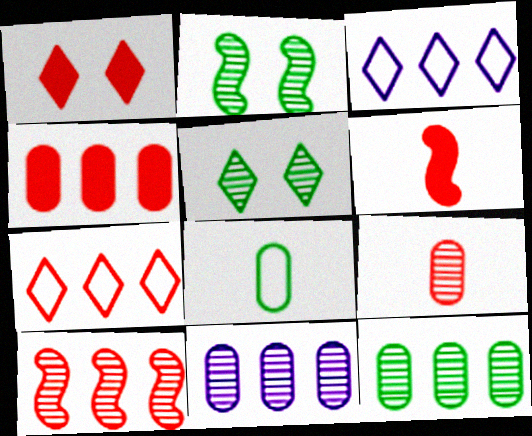[[1, 4, 6], 
[4, 7, 10]]